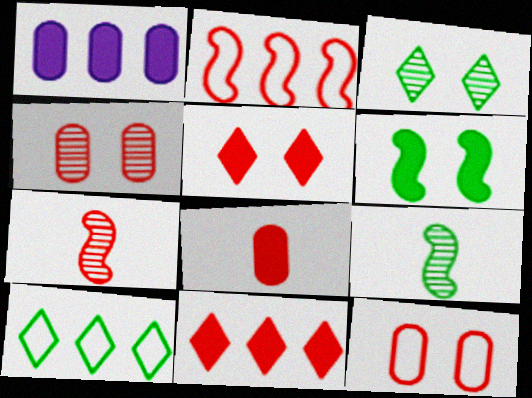[[7, 11, 12]]